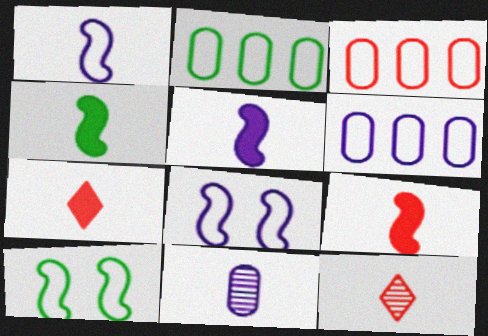[[2, 3, 6], 
[4, 5, 9]]